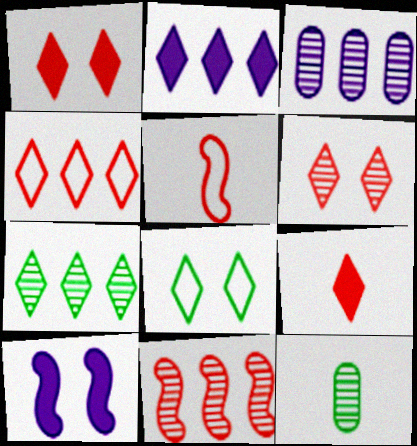[[2, 4, 7], 
[3, 7, 11], 
[4, 6, 9], 
[4, 10, 12]]